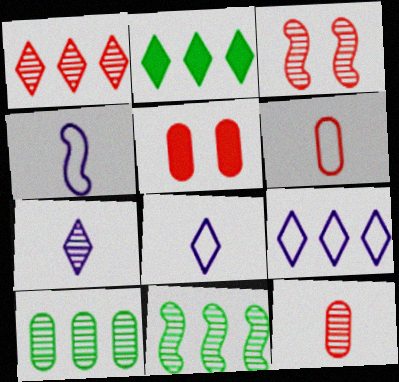[[1, 2, 9], 
[1, 3, 12], 
[3, 7, 10], 
[5, 8, 11]]